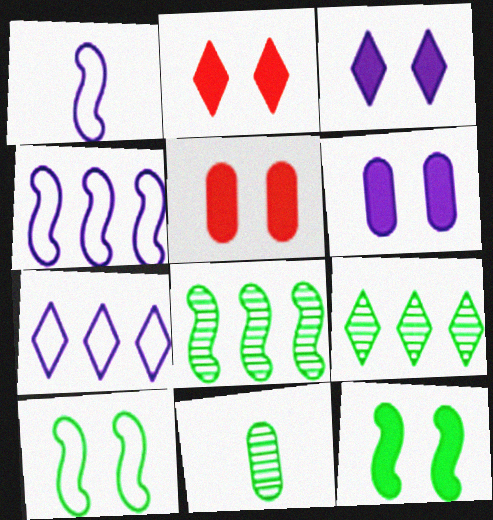[[1, 5, 9], 
[2, 4, 11], 
[2, 6, 12], 
[3, 5, 12]]